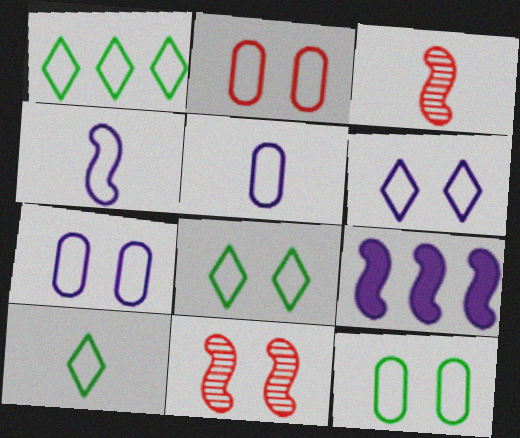[[1, 2, 4], 
[1, 8, 10], 
[2, 7, 12]]